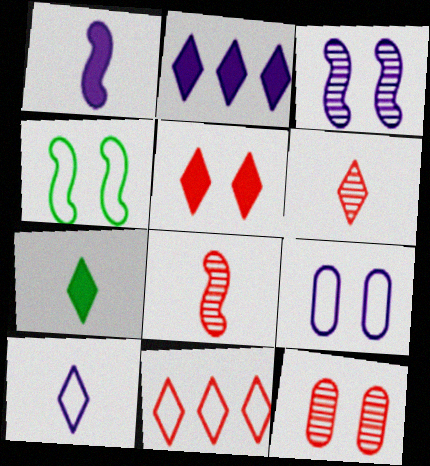[[2, 5, 7], 
[5, 6, 11], 
[6, 7, 10]]